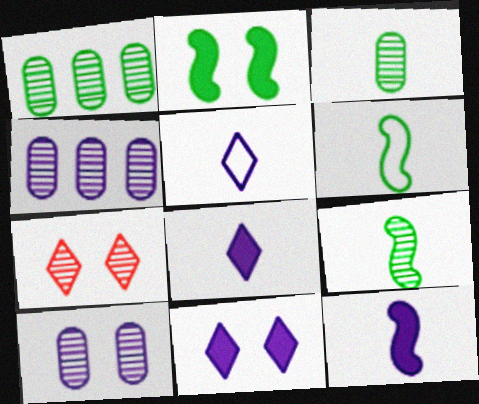[[4, 7, 9]]